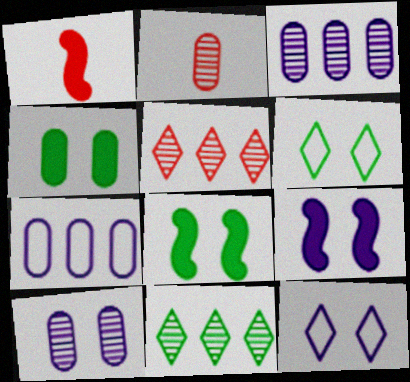[[1, 3, 6], 
[2, 4, 7], 
[9, 10, 12]]